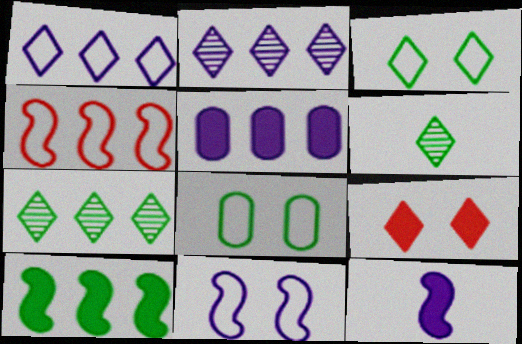[[1, 6, 9], 
[4, 5, 7], 
[6, 8, 10]]